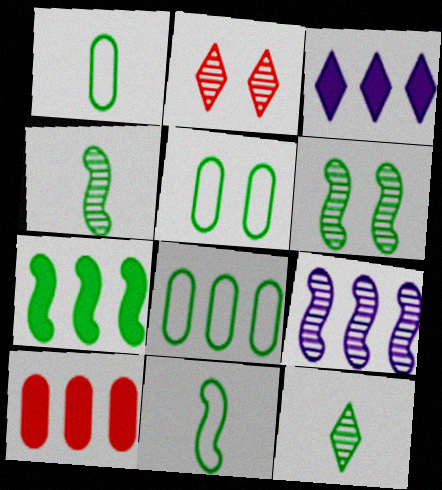[[1, 5, 8], 
[3, 7, 10], 
[5, 7, 12], 
[6, 7, 11]]